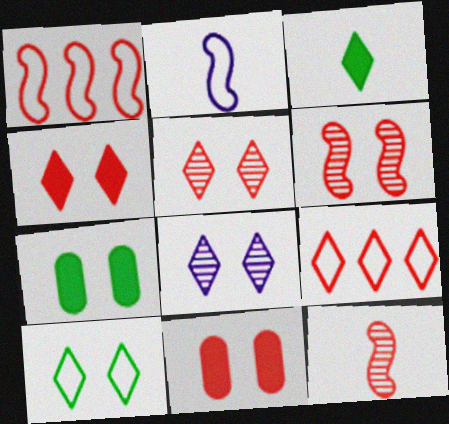[[3, 8, 9], 
[4, 8, 10], 
[9, 11, 12]]